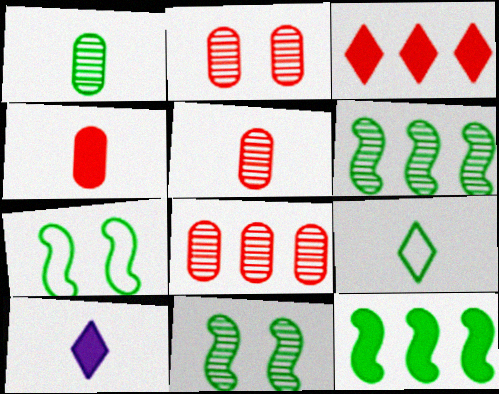[[2, 5, 8], 
[7, 8, 10]]